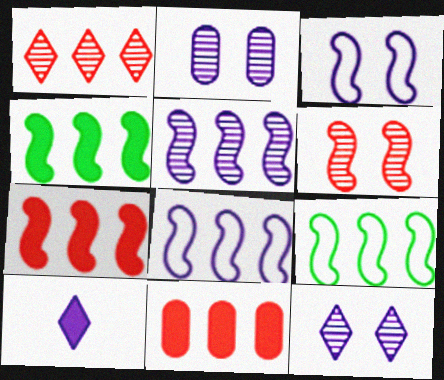[[2, 8, 10], 
[5, 7, 9]]